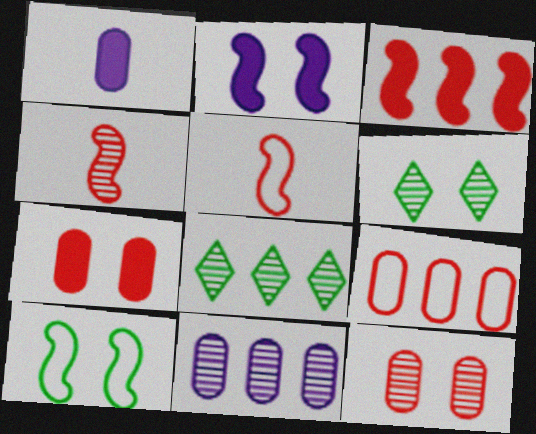[[4, 6, 11]]